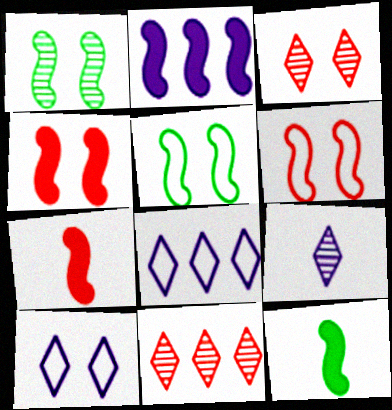[[2, 4, 12]]